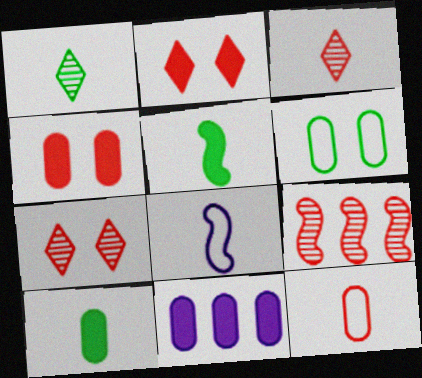[[2, 5, 11], 
[2, 9, 12], 
[3, 8, 10], 
[4, 10, 11]]